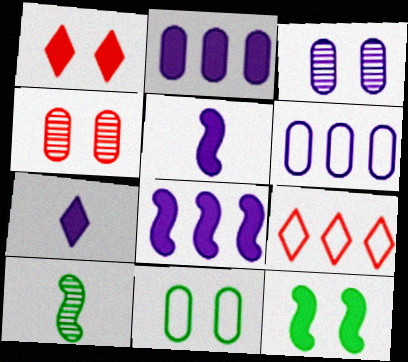[[1, 6, 10]]